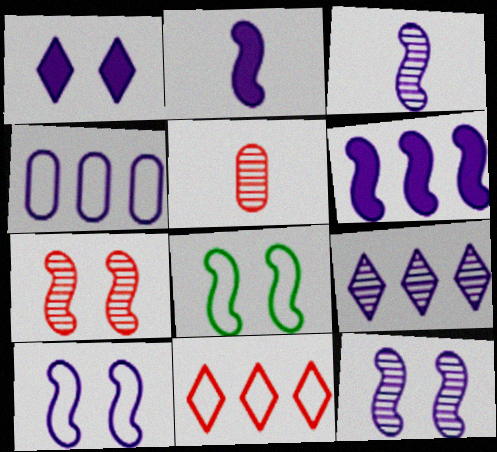[[1, 3, 4], 
[3, 6, 10], 
[4, 6, 9]]